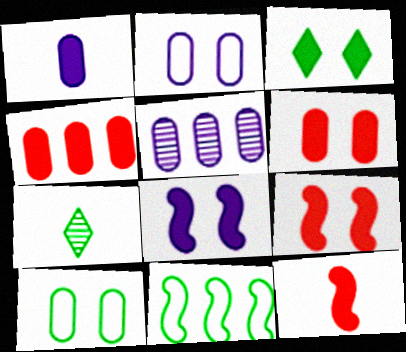[[1, 2, 5], 
[3, 6, 8]]